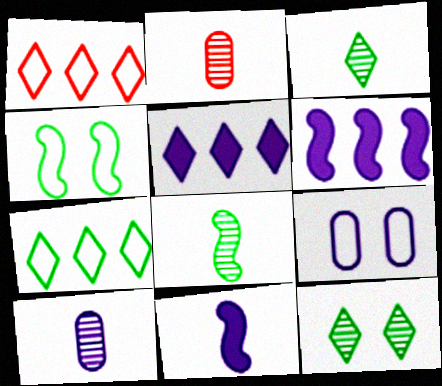[[2, 4, 5]]